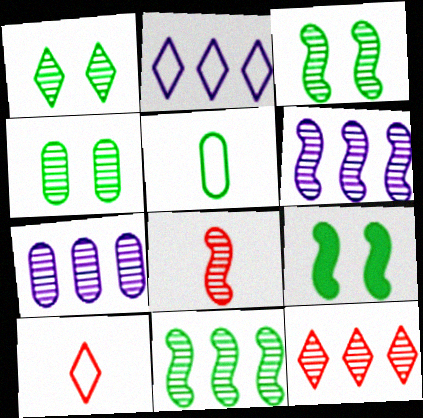[[1, 3, 4], 
[1, 7, 8], 
[3, 6, 8], 
[7, 9, 10], 
[7, 11, 12]]